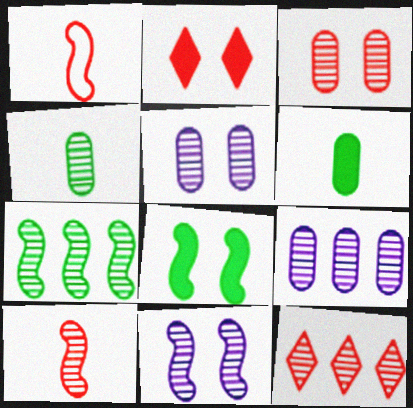[[3, 4, 9], 
[3, 10, 12], 
[4, 11, 12], 
[7, 9, 12], 
[7, 10, 11]]